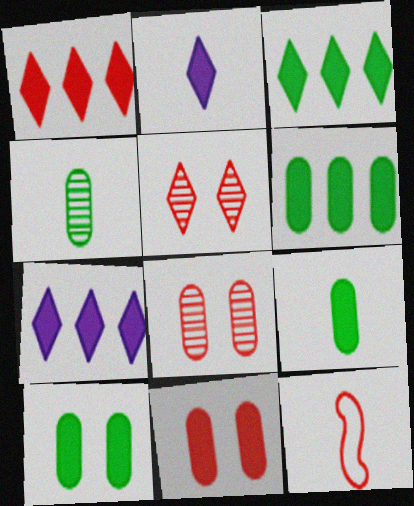[[1, 3, 7], 
[1, 8, 12], 
[2, 4, 12], 
[6, 9, 10]]